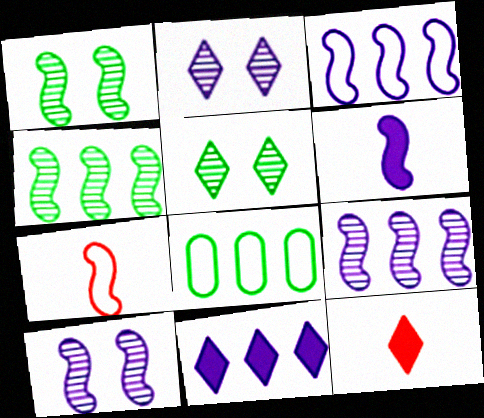[[3, 6, 10], 
[8, 10, 12]]